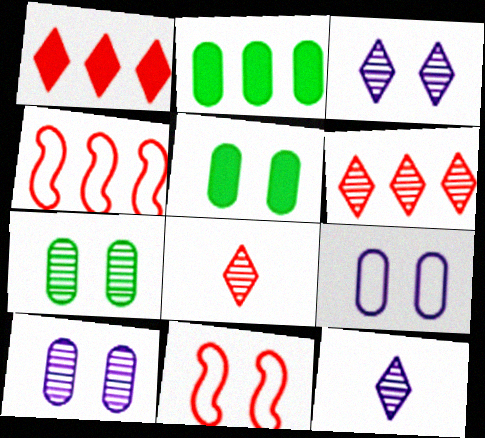[[2, 11, 12], 
[3, 5, 11], 
[4, 5, 12]]